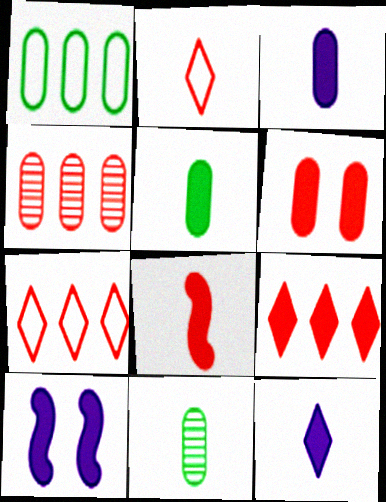[[5, 8, 12], 
[5, 9, 10], 
[6, 8, 9], 
[7, 10, 11]]